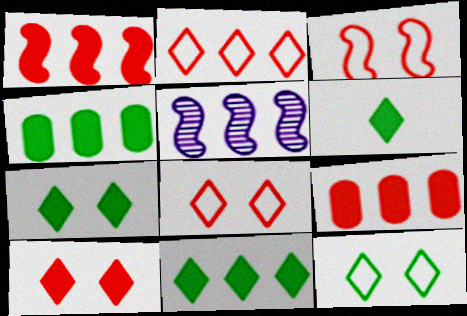[[2, 4, 5], 
[6, 7, 11]]